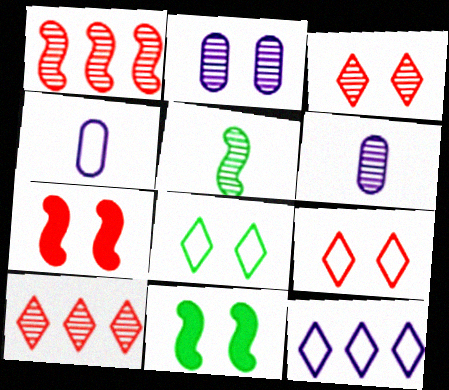[[2, 5, 10], 
[2, 7, 8], 
[2, 9, 11], 
[4, 10, 11]]